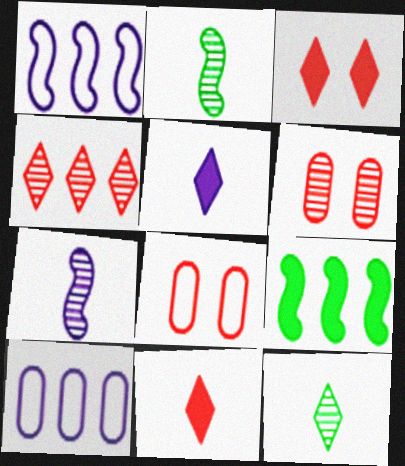[[2, 3, 10], 
[4, 9, 10]]